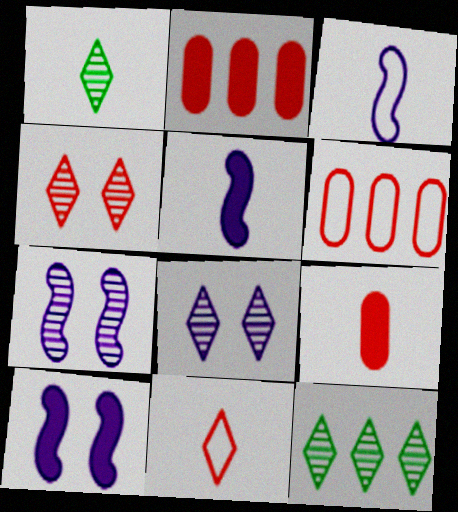[[1, 3, 9], 
[1, 6, 10]]